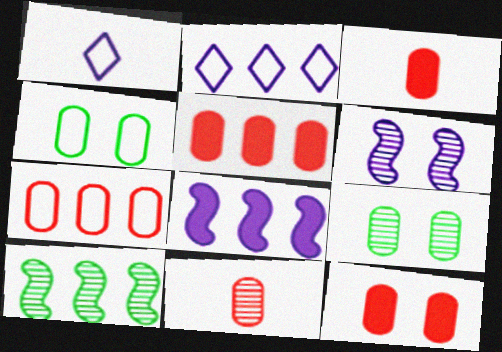[[1, 10, 12], 
[2, 5, 10], 
[3, 5, 12], 
[7, 11, 12]]